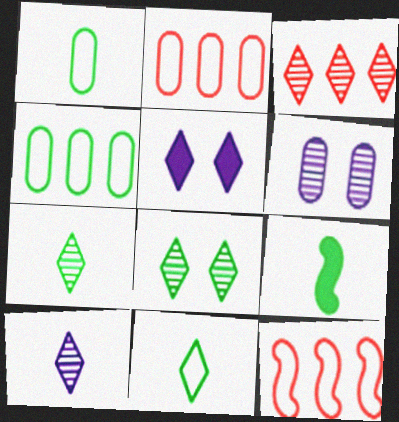[[1, 7, 9], 
[3, 5, 11], 
[3, 8, 10], 
[4, 8, 9]]